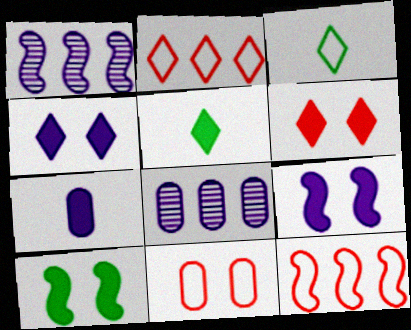[[1, 5, 11]]